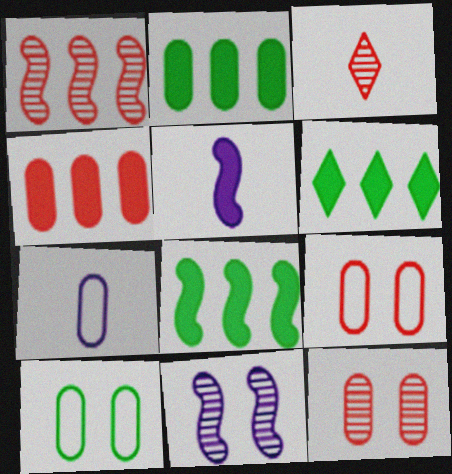[[1, 3, 12], 
[2, 6, 8], 
[2, 7, 12]]